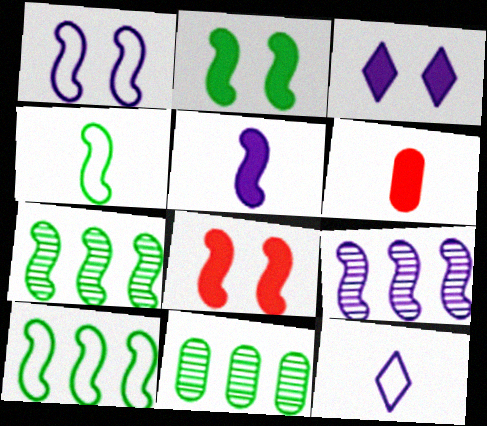[[1, 5, 9], 
[2, 4, 7], 
[4, 8, 9], 
[8, 11, 12]]